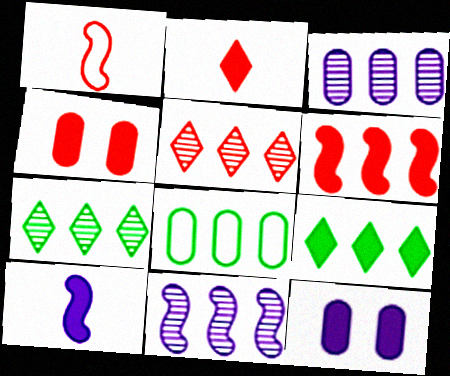[[1, 4, 5], 
[1, 7, 12], 
[2, 4, 6], 
[4, 9, 10]]